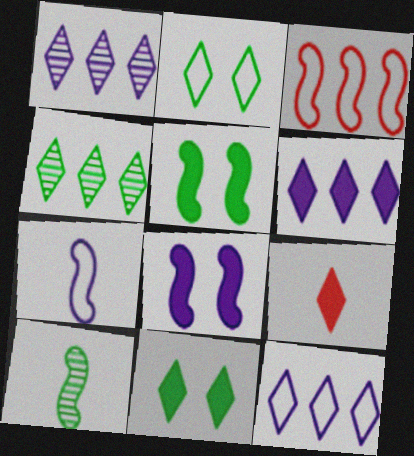[[1, 2, 9], 
[1, 6, 12], 
[3, 8, 10], 
[6, 9, 11]]